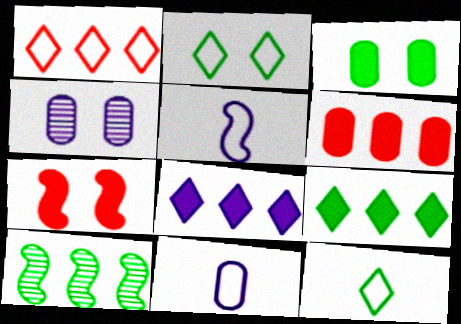[[2, 4, 7], 
[3, 10, 12], 
[4, 5, 8], 
[5, 7, 10]]